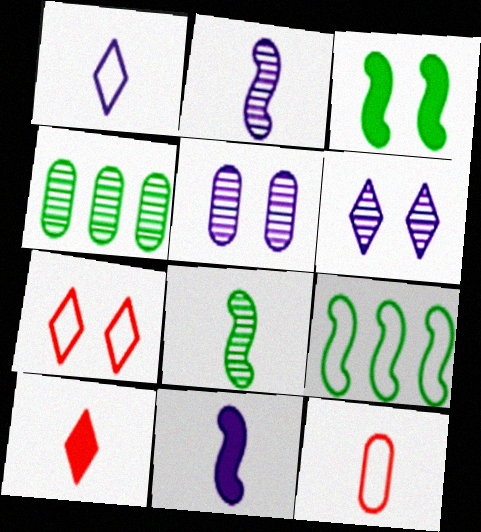[[3, 5, 7], 
[3, 8, 9], 
[4, 7, 11], 
[5, 9, 10]]